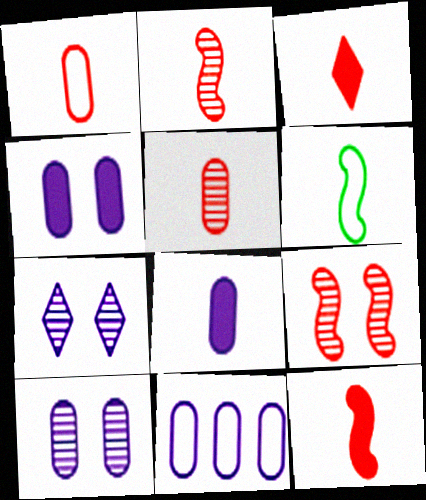[[1, 2, 3], 
[8, 10, 11]]